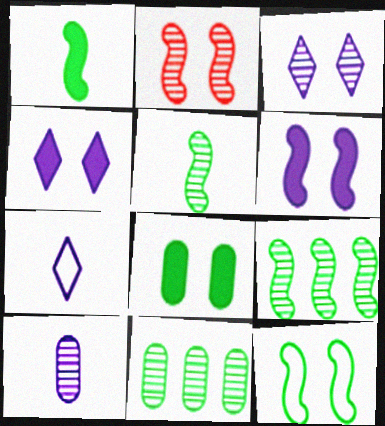[[1, 9, 12], 
[2, 6, 12]]